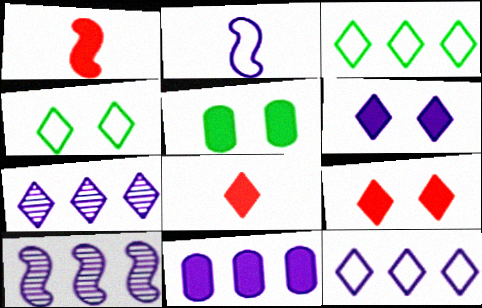[[4, 7, 8], 
[10, 11, 12]]